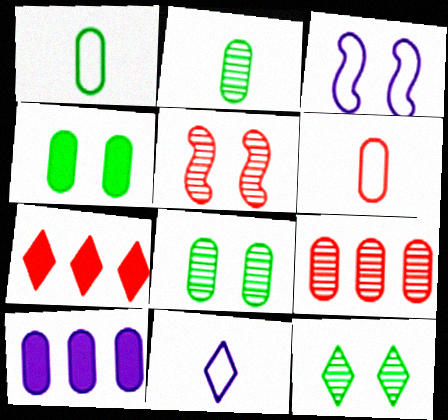[[2, 3, 7], 
[5, 6, 7], 
[6, 8, 10], 
[7, 11, 12]]